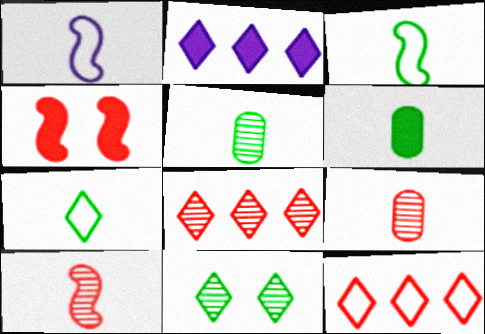[[2, 4, 6], 
[4, 9, 12]]